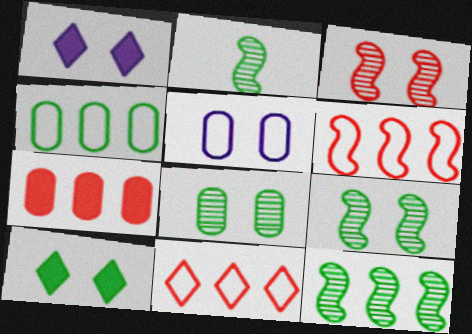[[2, 4, 10], 
[2, 9, 12], 
[3, 5, 10]]